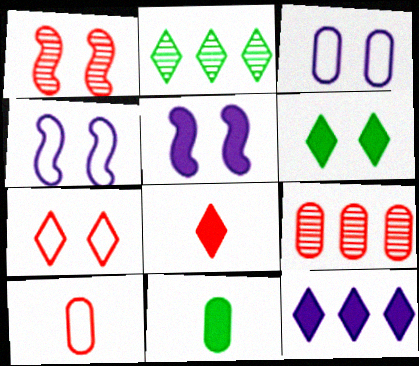[[1, 3, 6], 
[2, 5, 10], 
[3, 9, 11], 
[6, 8, 12]]